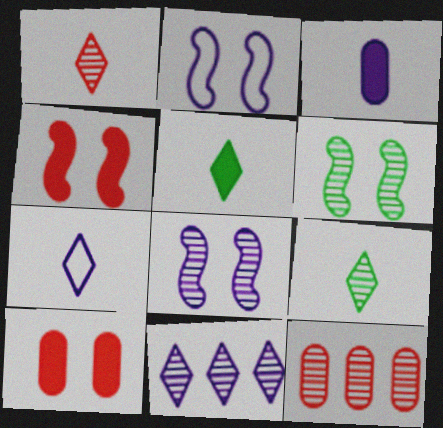[[1, 5, 7], 
[2, 3, 11], 
[2, 4, 6], 
[2, 5, 12], 
[8, 9, 12]]